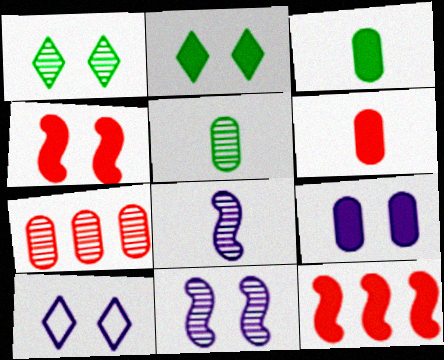[[1, 7, 8], 
[2, 4, 9], 
[5, 10, 12], 
[9, 10, 11]]